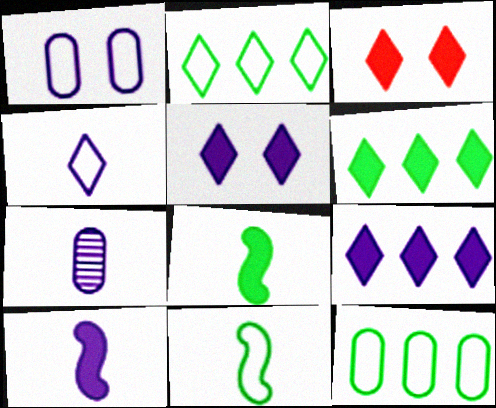[[4, 7, 10]]